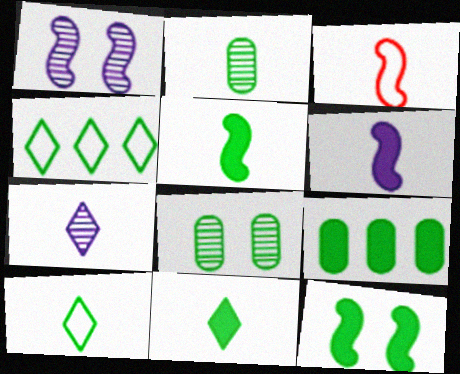[[2, 4, 12], 
[2, 5, 10], 
[4, 5, 8], 
[9, 11, 12]]